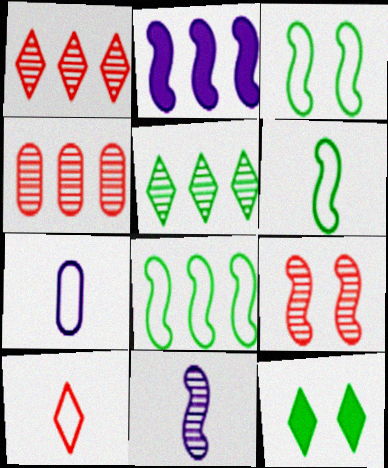[[2, 6, 9], 
[3, 6, 8], 
[6, 7, 10]]